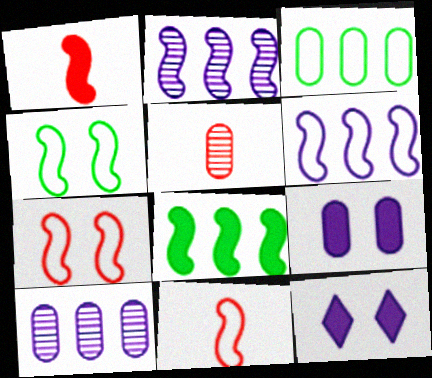[[1, 2, 4], 
[3, 5, 9], 
[4, 6, 11]]